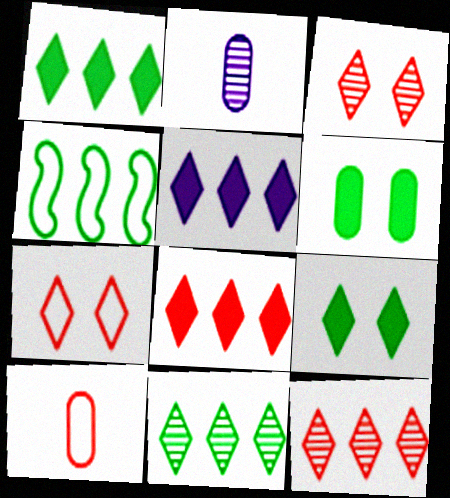[[1, 5, 8]]